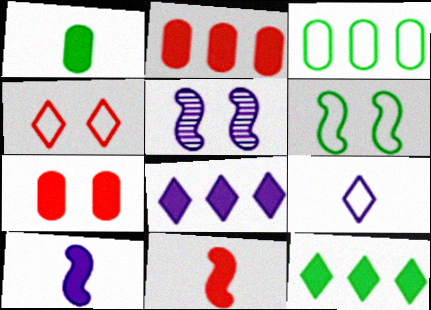[[7, 10, 12]]